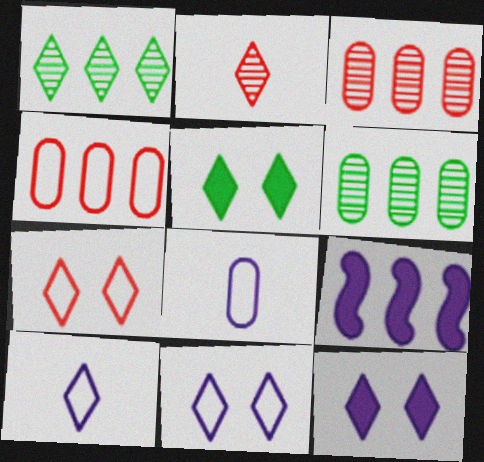[[1, 4, 9]]